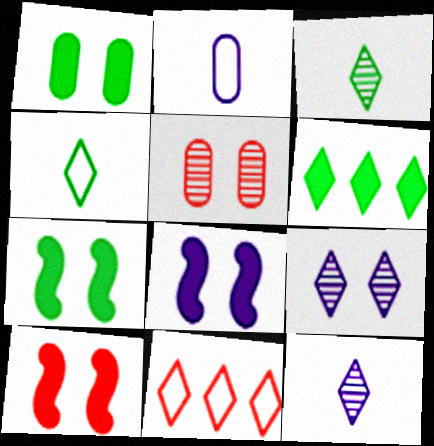[[7, 8, 10]]